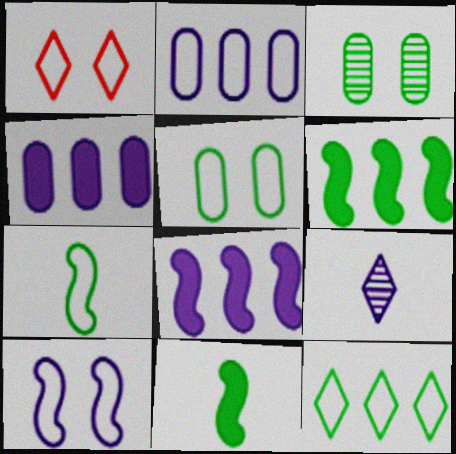[[1, 2, 7], 
[1, 5, 10], 
[3, 11, 12], 
[4, 9, 10], 
[5, 7, 12]]